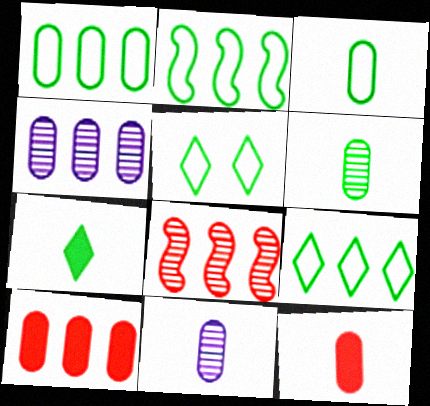[[1, 2, 9], 
[1, 4, 10], 
[2, 3, 5], 
[3, 11, 12]]